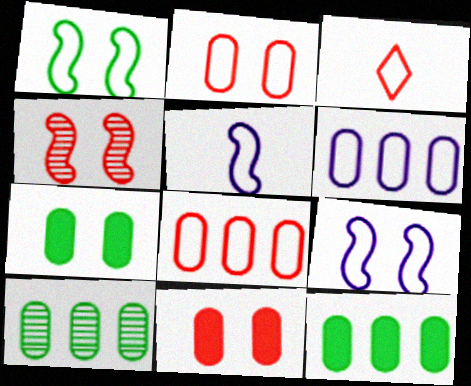[[1, 3, 6]]